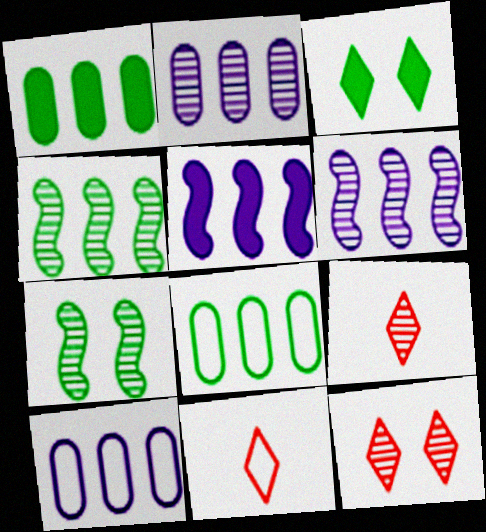[[2, 7, 9]]